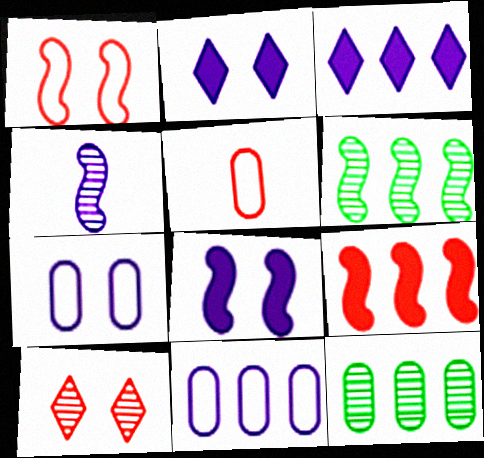[[2, 4, 11], 
[2, 5, 6], 
[3, 4, 7], 
[4, 10, 12], 
[5, 9, 10]]